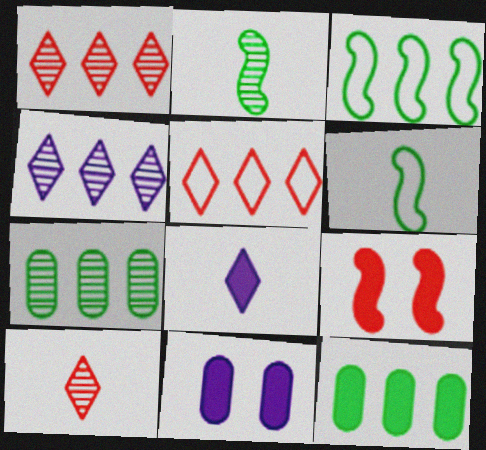[[1, 6, 11], 
[2, 5, 11], 
[3, 10, 11], 
[8, 9, 12]]